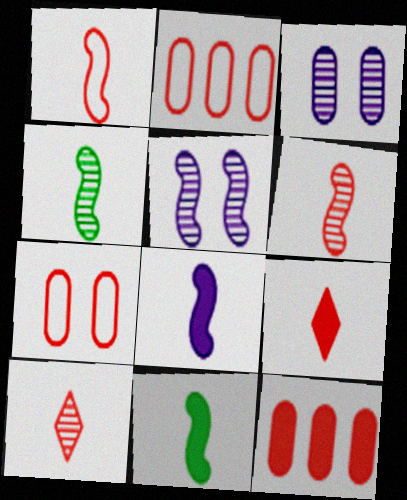[[1, 4, 8]]